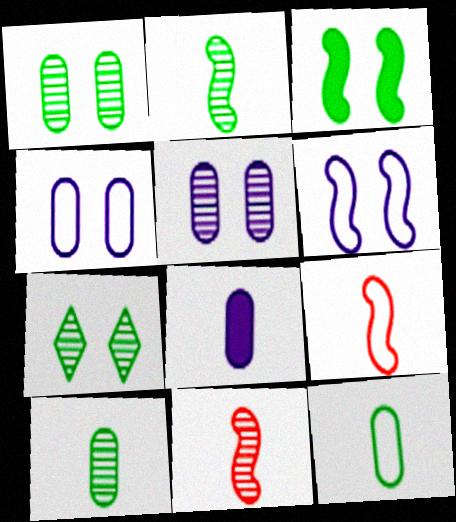[]